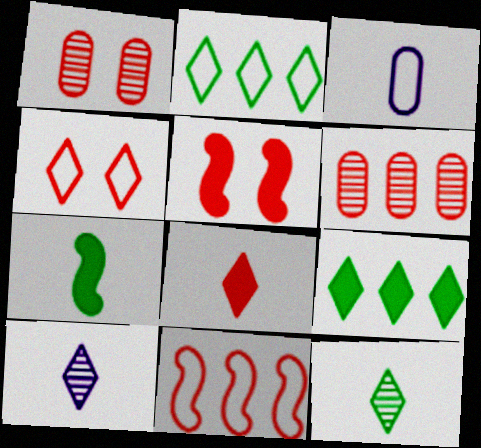[[1, 4, 5], 
[1, 8, 11], 
[4, 9, 10]]